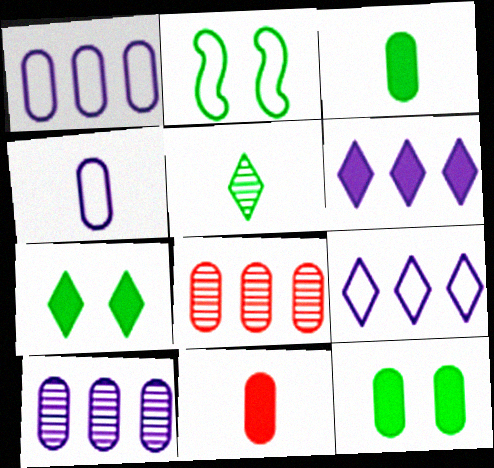[[4, 8, 12]]